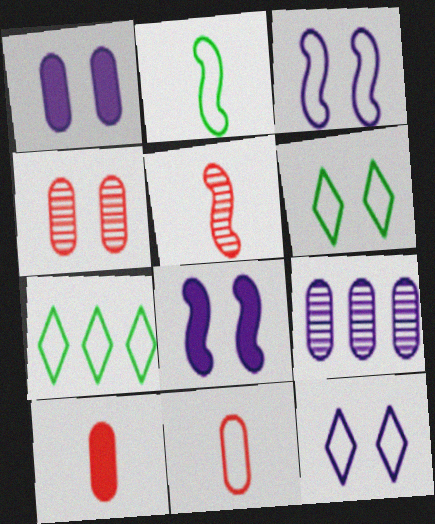[[1, 5, 7], 
[3, 7, 11], 
[4, 6, 8]]